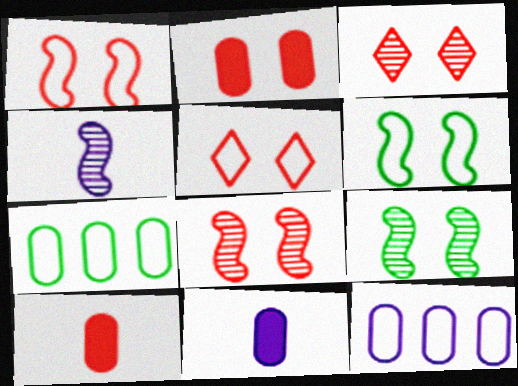[[1, 2, 3], 
[2, 5, 8]]